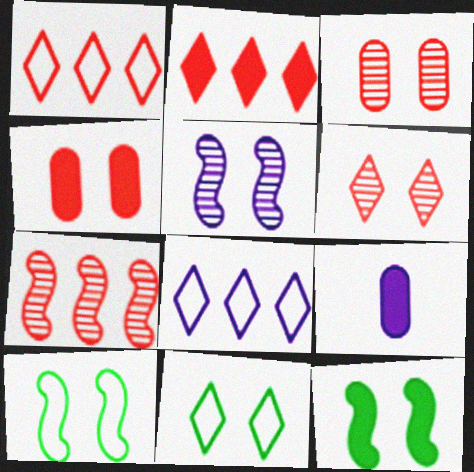[[2, 9, 12], 
[4, 5, 11], 
[5, 8, 9], 
[7, 9, 11]]